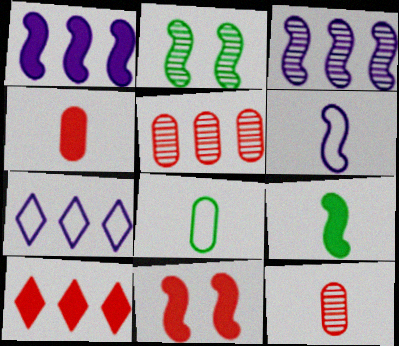[[1, 9, 11], 
[2, 4, 7], 
[4, 10, 11]]